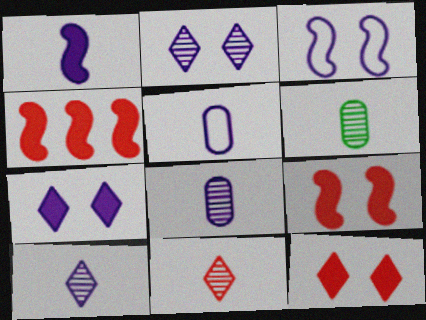[[1, 5, 10]]